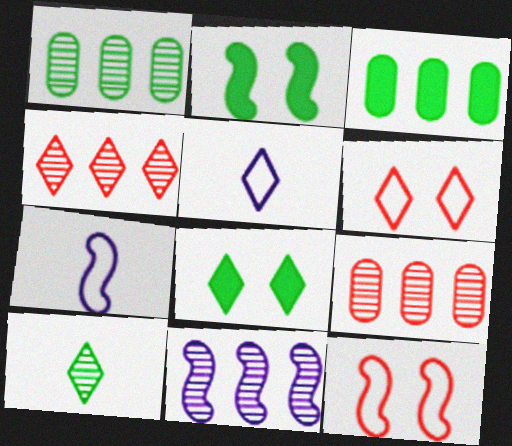[[1, 4, 11], 
[2, 5, 9], 
[4, 5, 8], 
[7, 8, 9]]